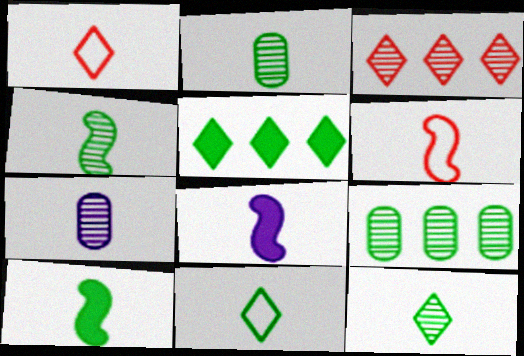[[1, 2, 8], 
[1, 7, 10], 
[2, 4, 12], 
[2, 10, 11], 
[4, 6, 8]]